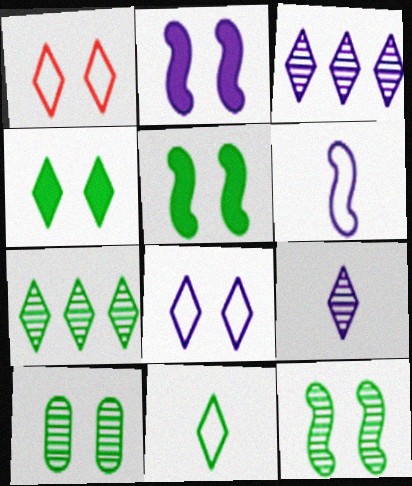[[1, 2, 10], 
[4, 7, 11]]